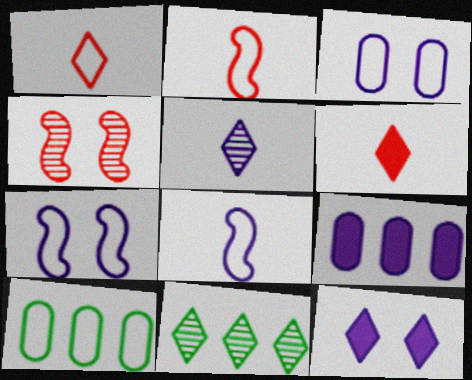[[1, 7, 10], 
[1, 11, 12], 
[5, 7, 9]]